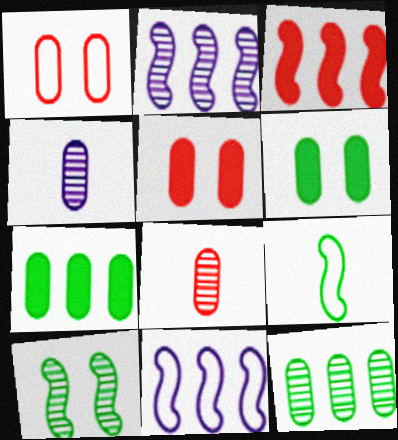[[1, 4, 7]]